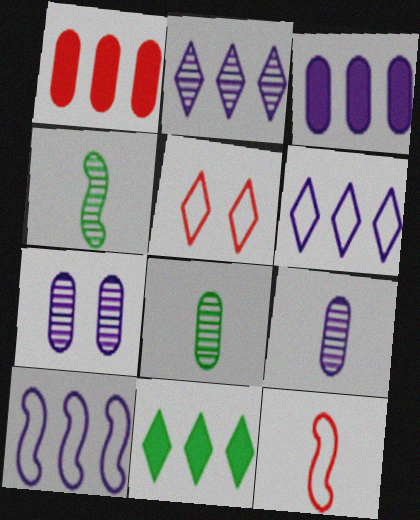[[2, 3, 10], 
[3, 4, 5], 
[7, 11, 12]]